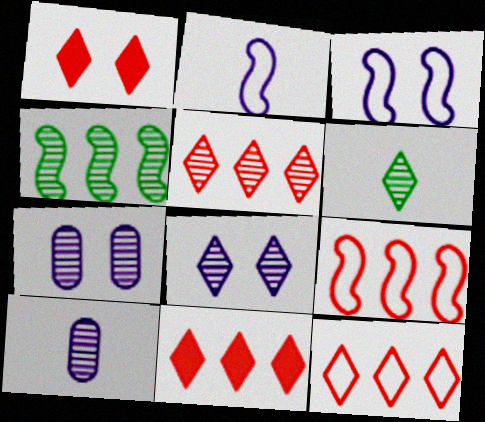[[5, 6, 8], 
[5, 11, 12]]